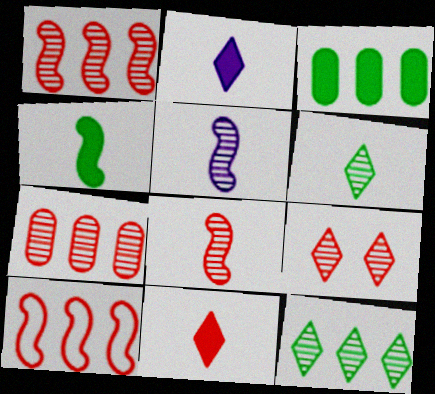[[7, 8, 9]]